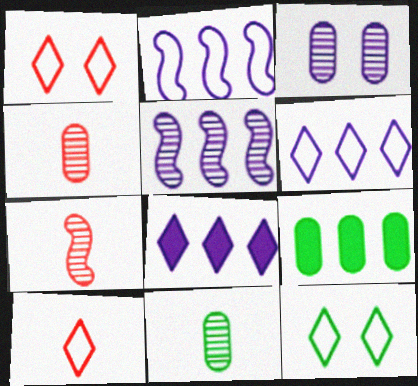[[6, 10, 12]]